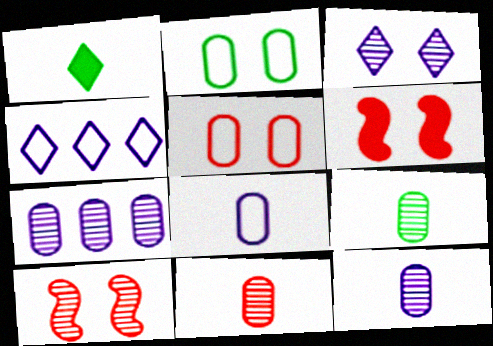[[2, 3, 6], 
[4, 6, 9], 
[9, 11, 12]]